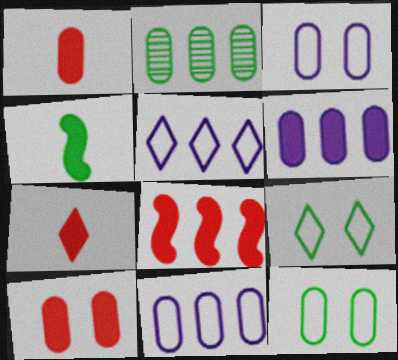[[1, 2, 3], 
[2, 4, 9], 
[2, 5, 8], 
[7, 8, 10]]